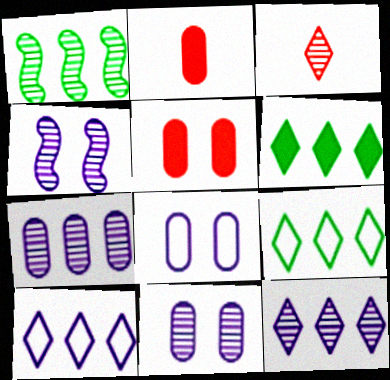[[1, 3, 11], 
[2, 4, 9]]